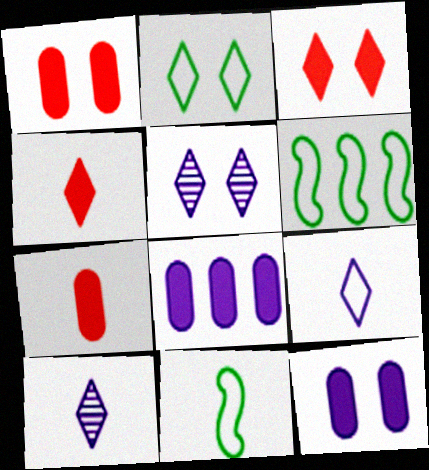[[1, 6, 10], 
[2, 3, 5], 
[5, 6, 7], 
[7, 10, 11]]